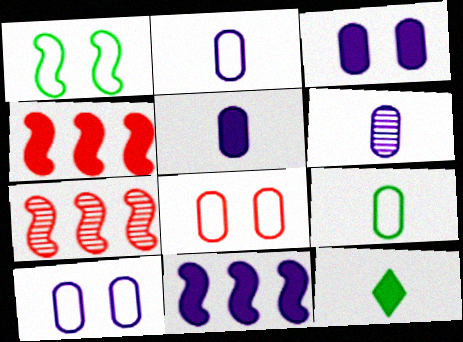[[2, 5, 6], 
[3, 4, 12], 
[7, 10, 12]]